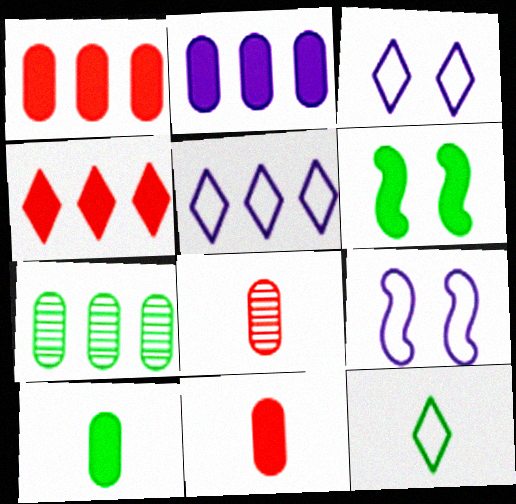[[5, 6, 8], 
[6, 7, 12]]